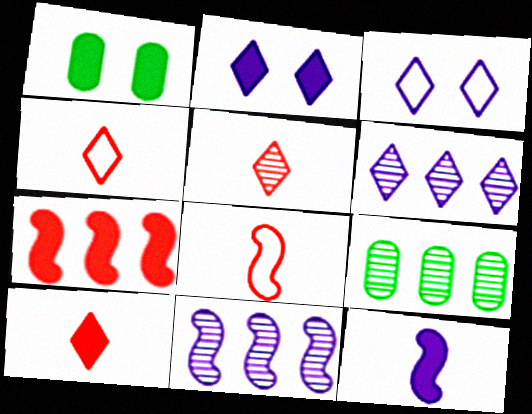[[1, 4, 11], 
[1, 6, 8], 
[2, 8, 9], 
[4, 5, 10]]